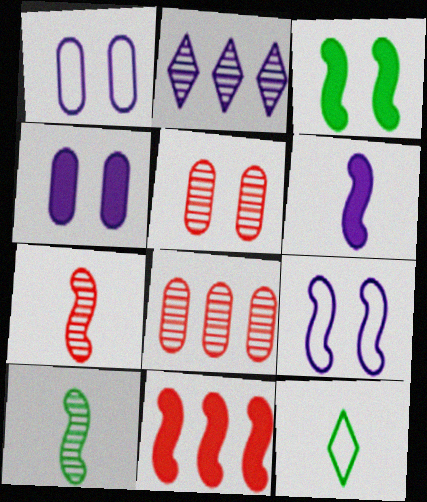[[1, 2, 6], 
[2, 5, 10], 
[3, 6, 11], 
[9, 10, 11]]